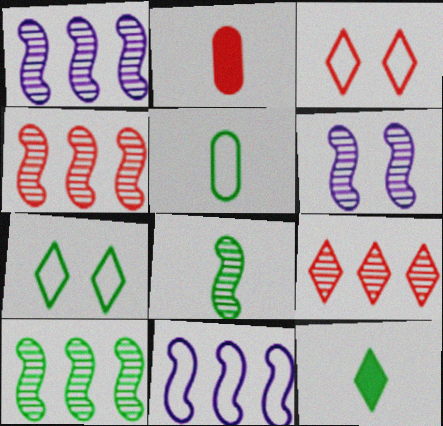[[1, 2, 7], 
[1, 4, 10], 
[2, 3, 4], 
[3, 5, 11], 
[4, 6, 8], 
[5, 8, 12]]